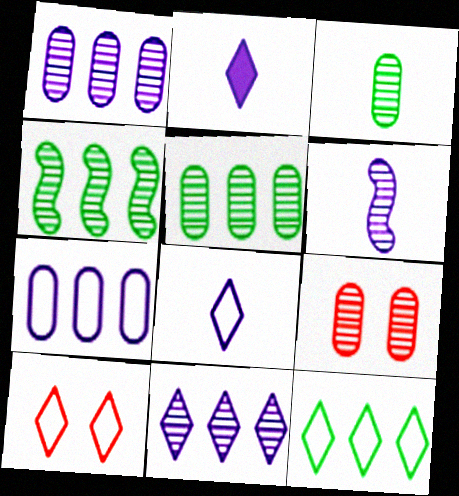[[1, 3, 9], 
[8, 10, 12]]